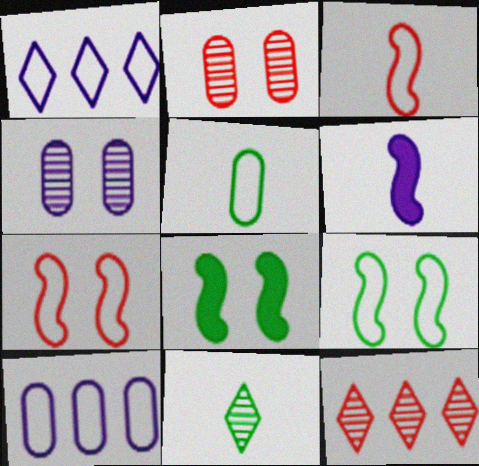[[1, 4, 6], 
[1, 5, 7]]